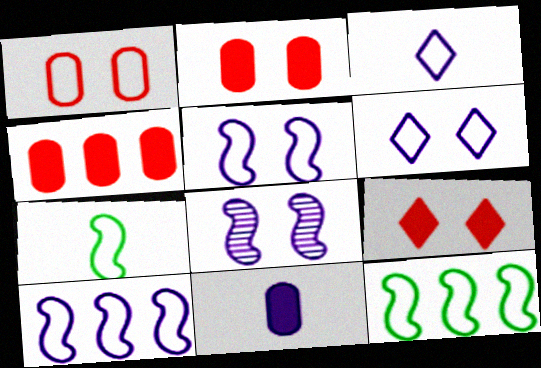[[1, 3, 12]]